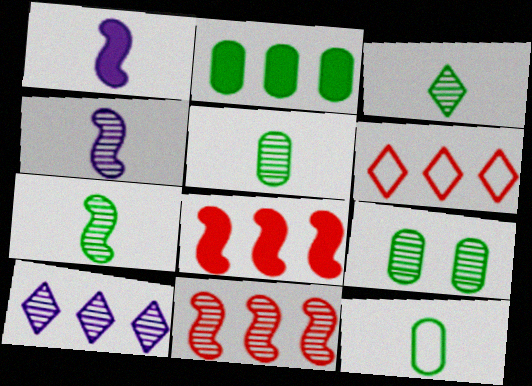[[1, 6, 9], 
[2, 9, 12], 
[3, 5, 7]]